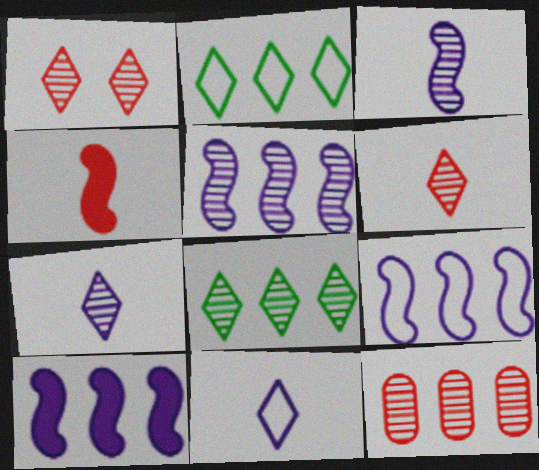[[1, 7, 8], 
[2, 10, 12], 
[5, 8, 12], 
[5, 9, 10]]